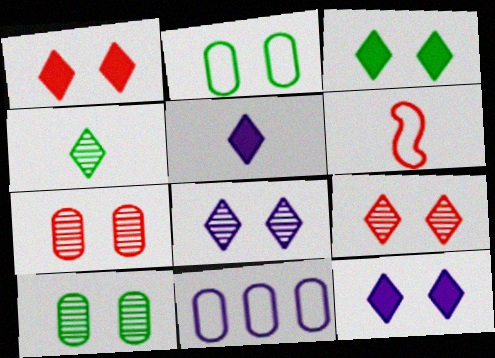[[1, 3, 12]]